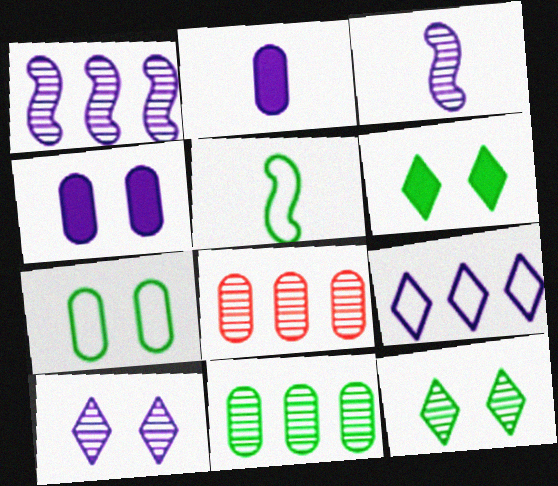[[2, 7, 8], 
[3, 4, 9], 
[3, 8, 12], 
[5, 6, 11]]